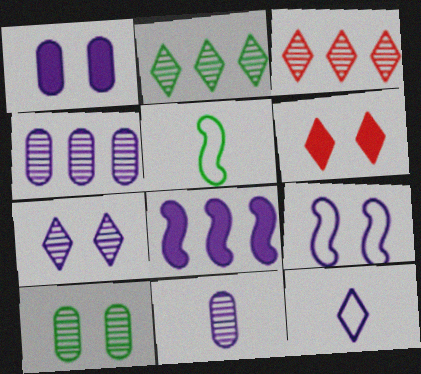[[1, 3, 5], 
[1, 7, 9], 
[2, 6, 12], 
[4, 5, 6], 
[6, 9, 10]]